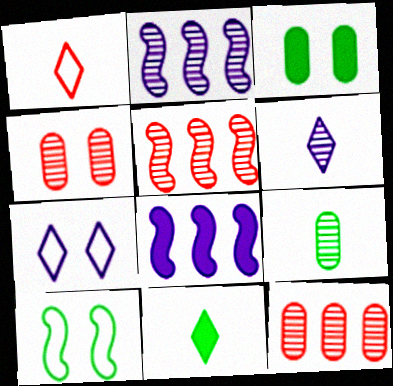[[1, 2, 3], 
[1, 6, 11]]